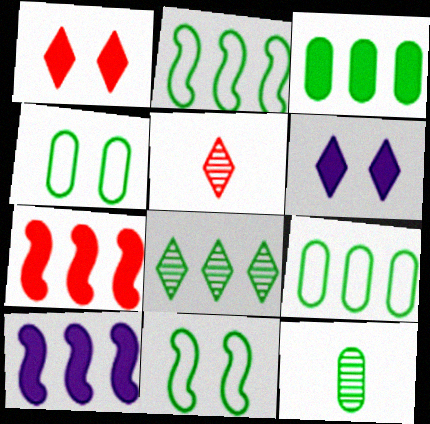[[2, 3, 8], 
[3, 4, 12], 
[4, 5, 10]]